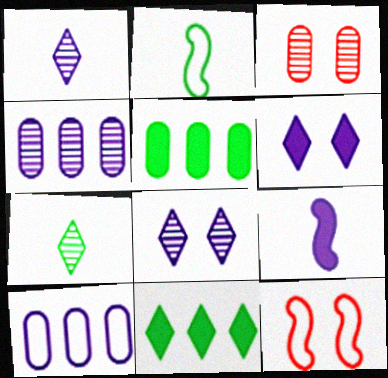[[1, 5, 12], 
[8, 9, 10]]